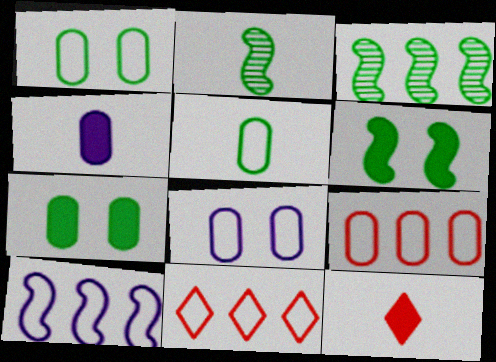[[3, 8, 12], 
[5, 8, 9]]